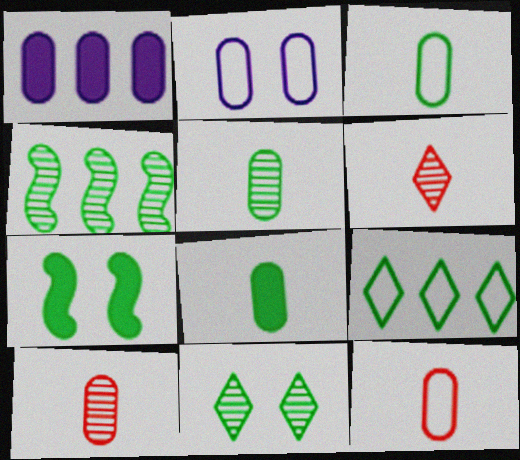[[3, 5, 8], 
[4, 5, 11], 
[5, 7, 9]]